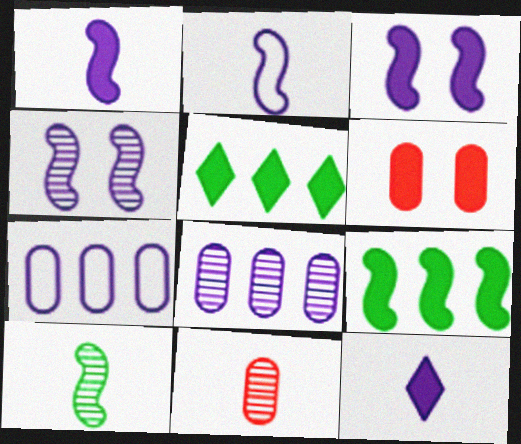[[1, 5, 6], 
[4, 7, 12], 
[6, 9, 12]]